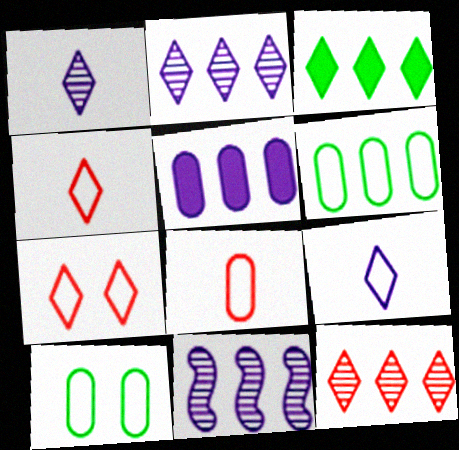[[1, 3, 7]]